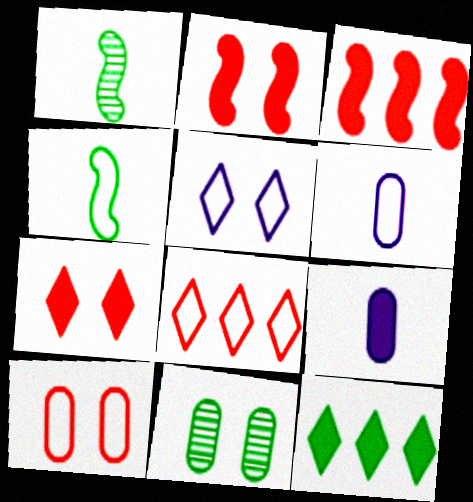[[2, 5, 11], 
[2, 9, 12], 
[4, 11, 12]]